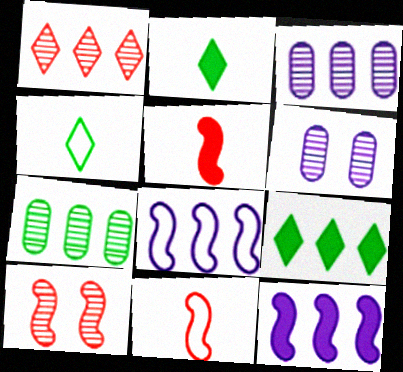[[6, 9, 11]]